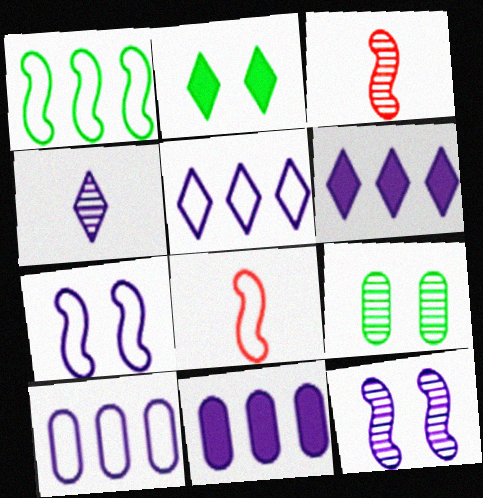[[1, 7, 8], 
[2, 3, 10], 
[4, 7, 11], 
[6, 8, 9]]